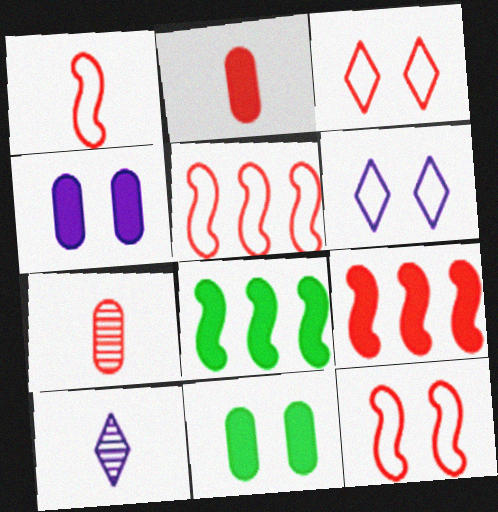[[1, 5, 12], 
[3, 7, 9], 
[5, 10, 11], 
[6, 7, 8]]